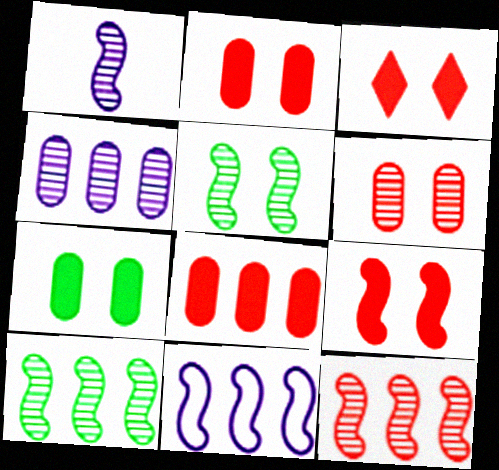[[1, 5, 12], 
[2, 3, 9]]